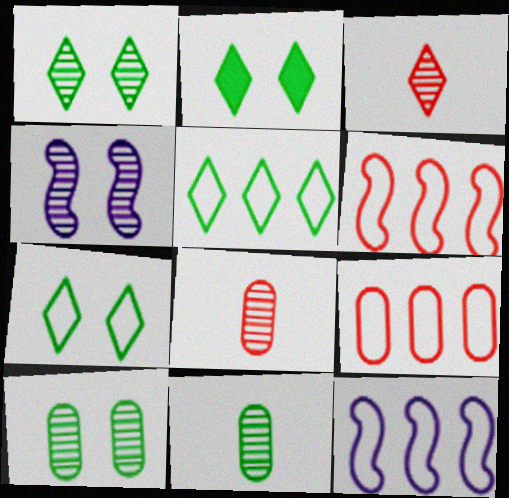[[1, 2, 7], 
[2, 8, 12], 
[5, 9, 12]]